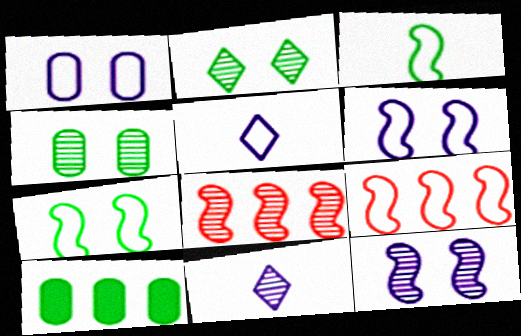[[2, 3, 10], 
[3, 6, 9], 
[4, 8, 11]]